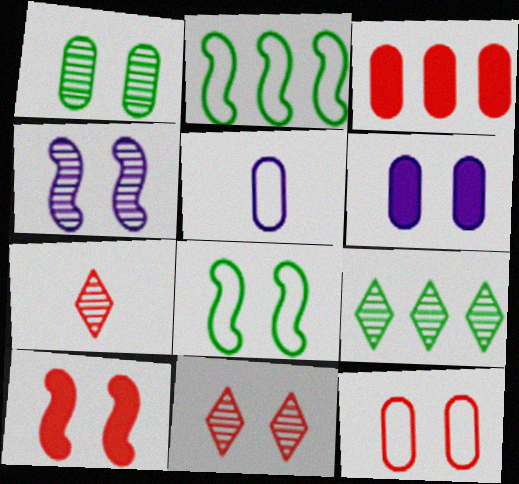[[1, 3, 5], 
[1, 4, 11], 
[1, 6, 12], 
[2, 6, 7], 
[4, 8, 10], 
[5, 9, 10], 
[6, 8, 11], 
[10, 11, 12]]